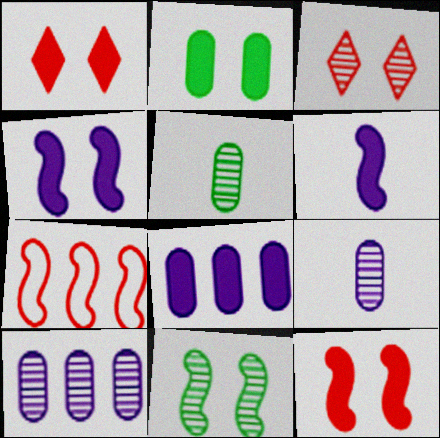[[1, 2, 4], 
[6, 7, 11]]